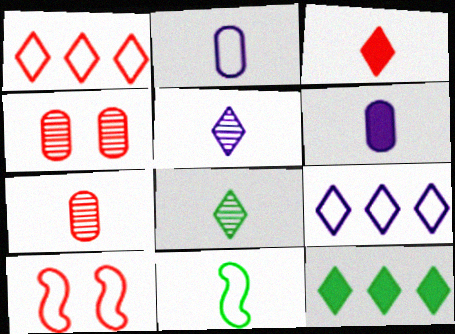[]